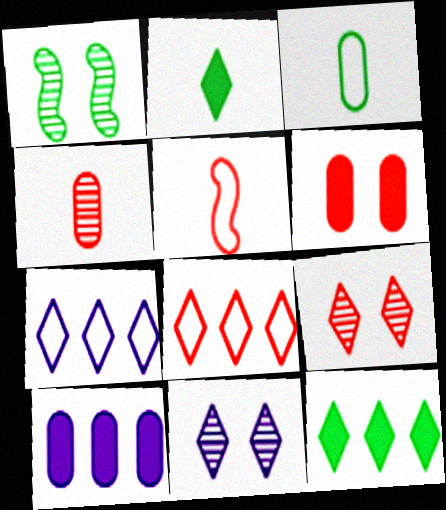[[1, 3, 12], 
[2, 7, 9], 
[2, 8, 11]]